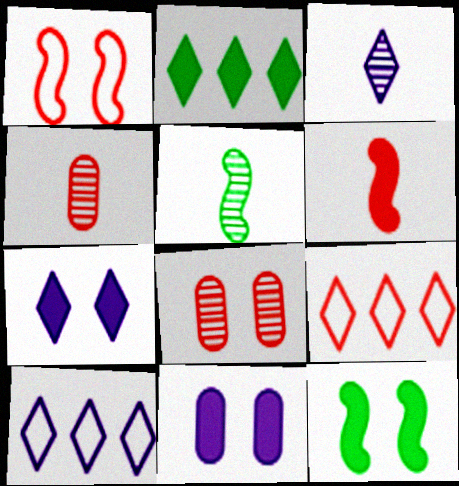[[2, 6, 11], 
[3, 4, 5], 
[3, 7, 10], 
[4, 10, 12], 
[5, 9, 11], 
[6, 8, 9]]